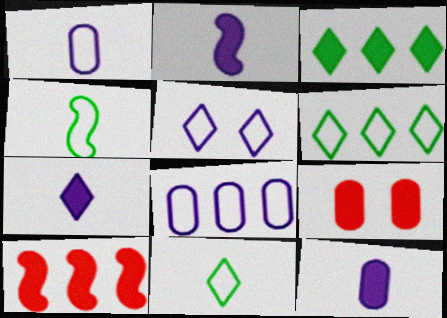[[2, 3, 9], 
[2, 7, 12]]